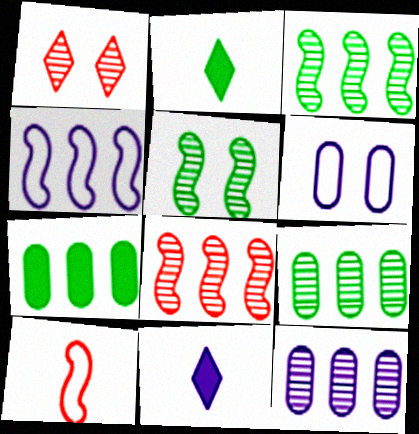[[2, 6, 8]]